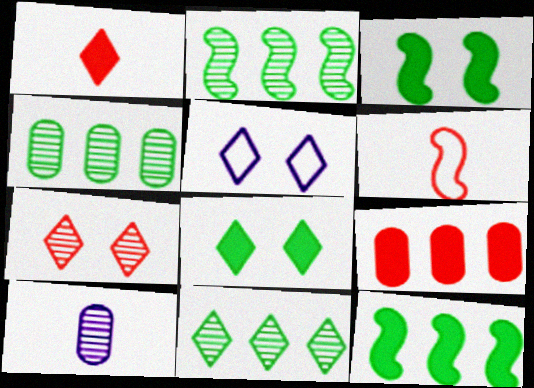[[1, 5, 11], 
[2, 4, 11], 
[2, 7, 10], 
[5, 7, 8], 
[6, 7, 9]]